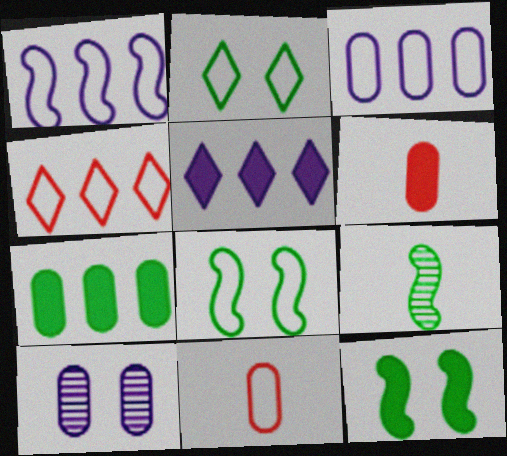[[1, 2, 11], 
[2, 7, 9], 
[5, 6, 12], 
[7, 10, 11]]